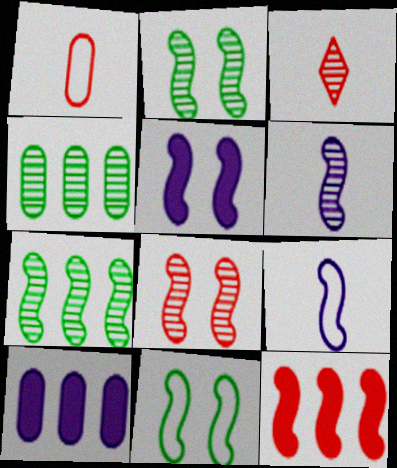[[2, 9, 12], 
[3, 10, 11], 
[5, 8, 11], 
[6, 7, 8], 
[6, 11, 12]]